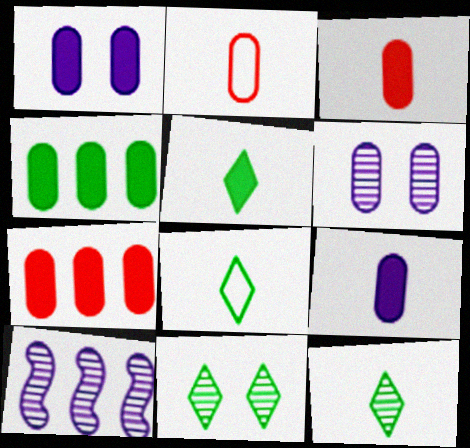[[1, 3, 4], 
[2, 4, 6], 
[5, 8, 12]]